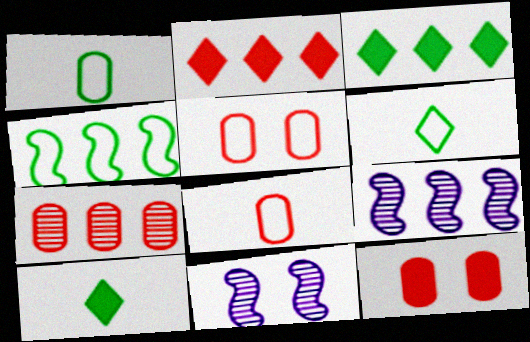[[1, 2, 11], 
[3, 8, 11], 
[5, 9, 10], 
[6, 9, 12], 
[7, 8, 12]]